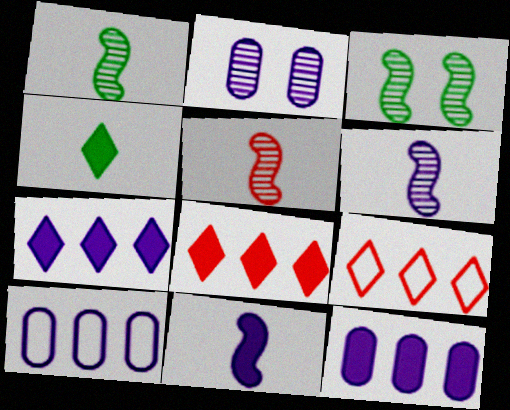[[1, 5, 6]]